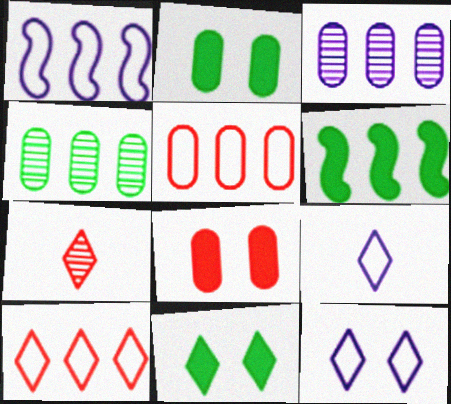[[1, 2, 7], 
[3, 6, 10]]